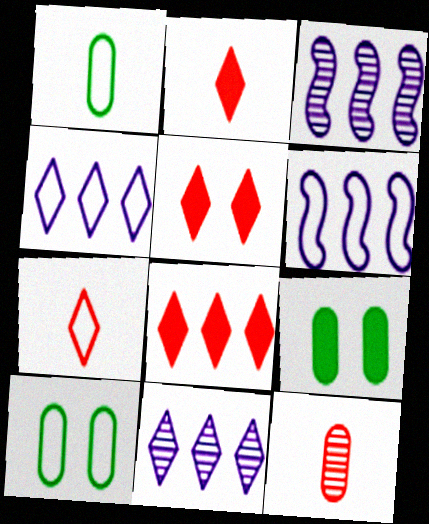[[1, 3, 5], 
[2, 3, 10], 
[2, 5, 8], 
[3, 7, 9], 
[6, 7, 10]]